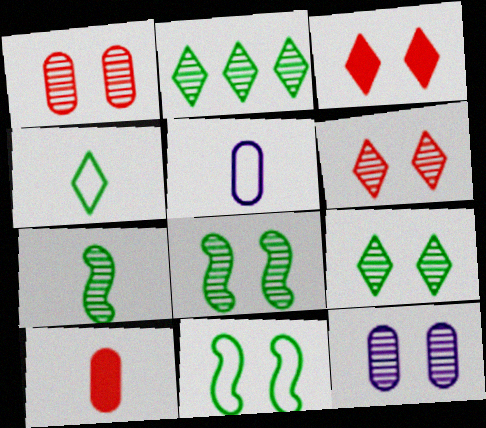[[3, 11, 12], 
[6, 8, 12]]